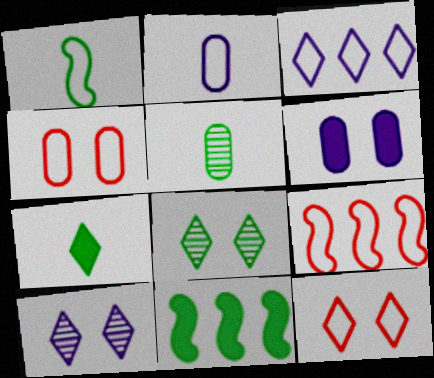[[1, 3, 4], 
[1, 5, 7]]